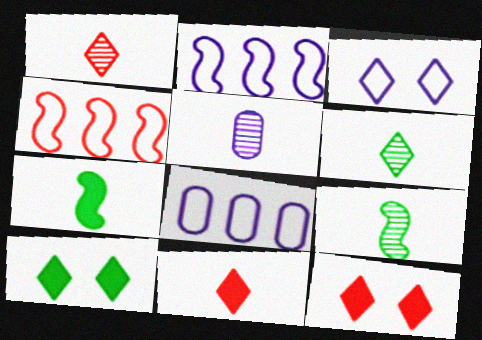[[1, 5, 9], 
[4, 5, 10], 
[8, 9, 12]]